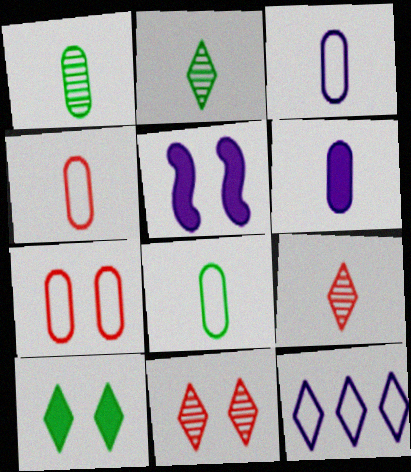[[1, 4, 6], 
[3, 4, 8], 
[9, 10, 12]]